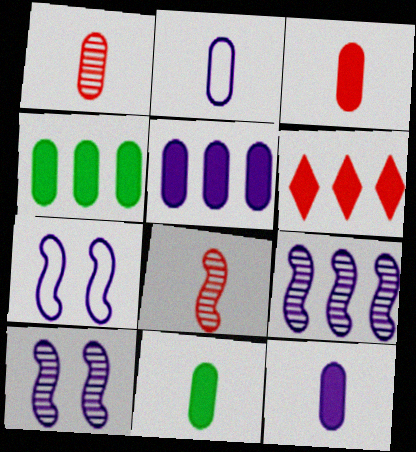[[1, 2, 11], 
[3, 11, 12]]